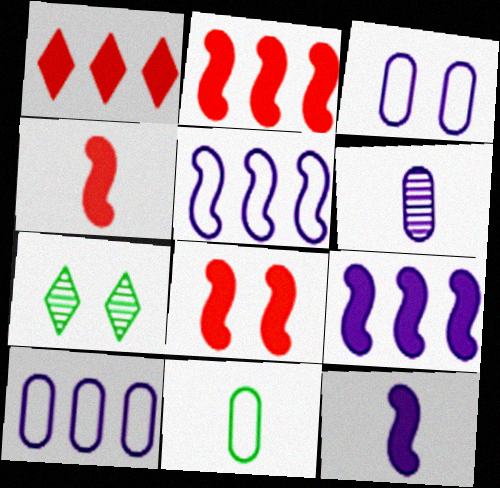[[2, 4, 8], 
[3, 7, 8], 
[4, 7, 10]]